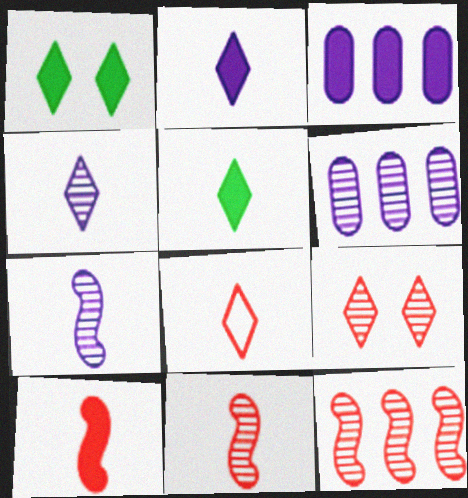[[1, 3, 10], 
[4, 5, 8]]